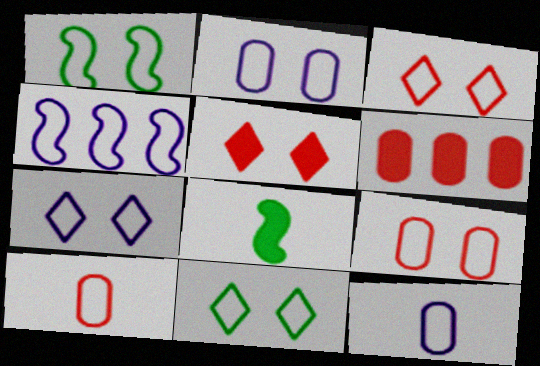[[1, 2, 3], 
[1, 7, 9], 
[3, 7, 11], 
[4, 7, 12], 
[4, 10, 11]]